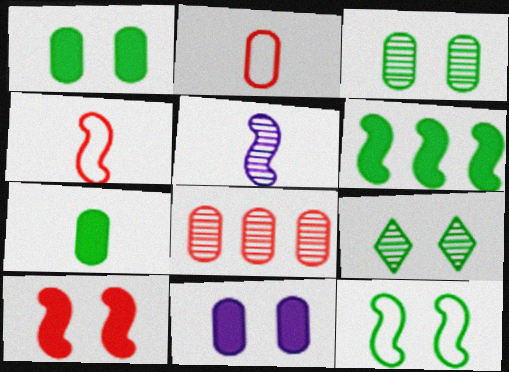[[1, 9, 12], 
[5, 8, 9]]